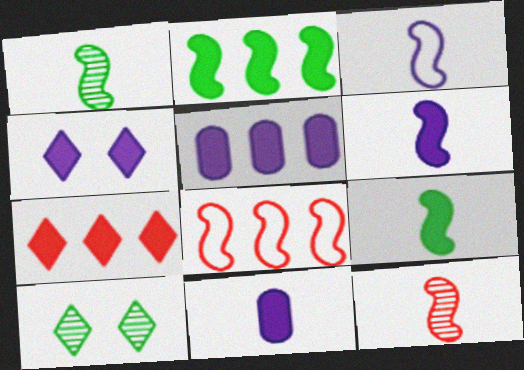[[2, 5, 7], 
[3, 9, 12], 
[4, 5, 6], 
[8, 10, 11]]